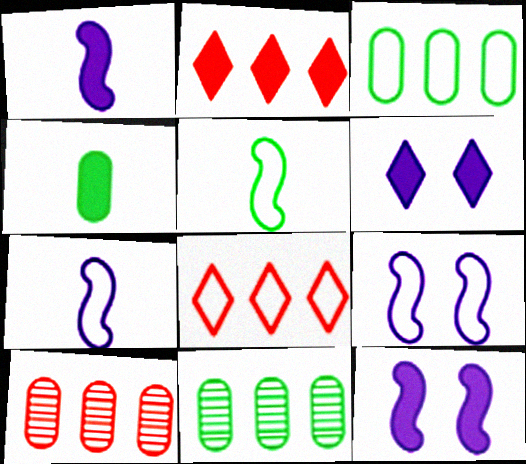[[2, 4, 12], 
[5, 6, 10]]